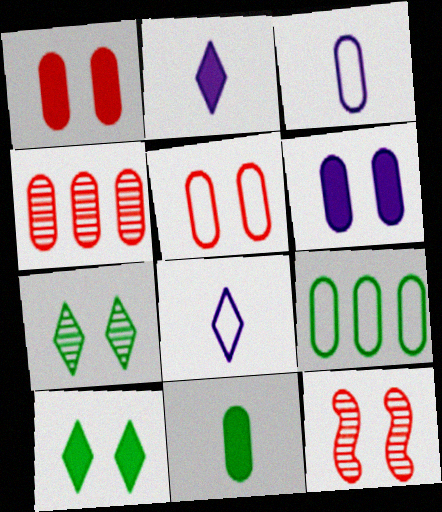[[2, 9, 12], 
[3, 5, 9]]